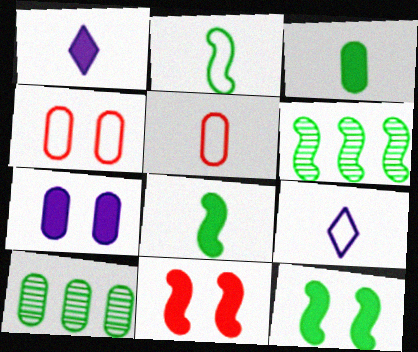[[1, 4, 6], 
[2, 5, 9], 
[2, 6, 12], 
[5, 7, 10], 
[9, 10, 11]]